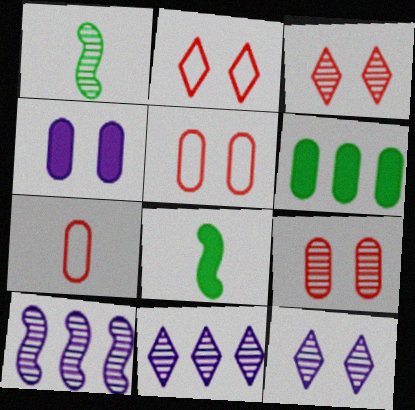[[1, 9, 11], 
[5, 8, 11]]